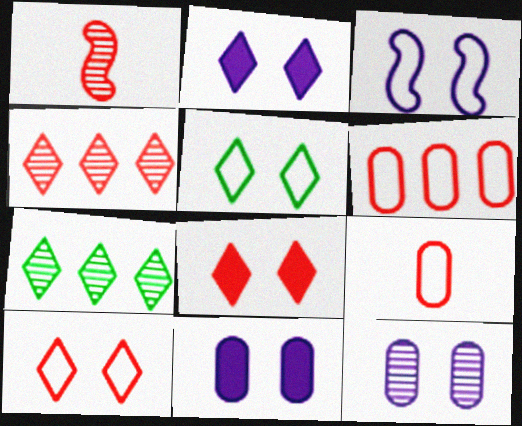[[1, 6, 8], 
[1, 7, 12], 
[2, 3, 12]]